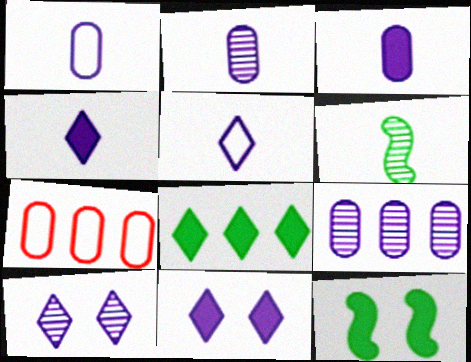[[1, 2, 3], 
[6, 7, 11]]